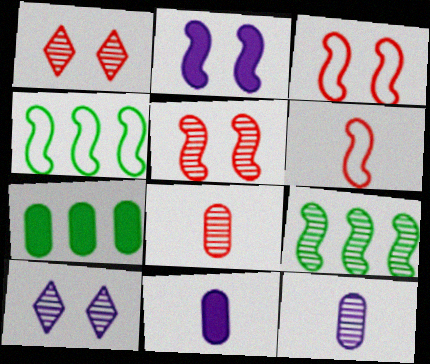[[1, 4, 11], 
[1, 9, 12], 
[2, 6, 9], 
[6, 7, 10], 
[8, 9, 10]]